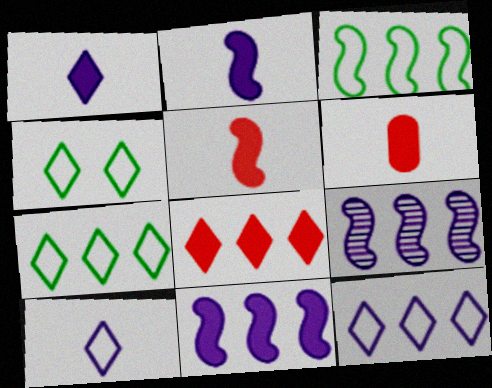[[4, 6, 9]]